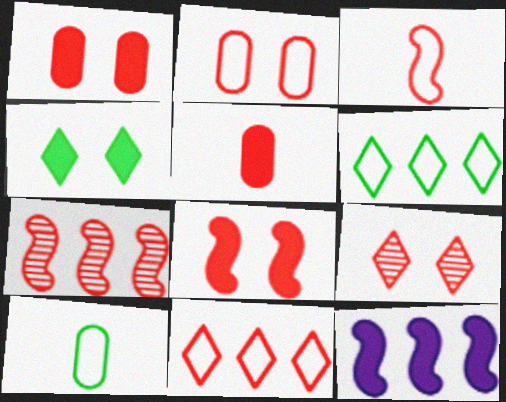[[2, 3, 11], 
[2, 8, 9], 
[3, 7, 8], 
[4, 5, 12], 
[9, 10, 12]]